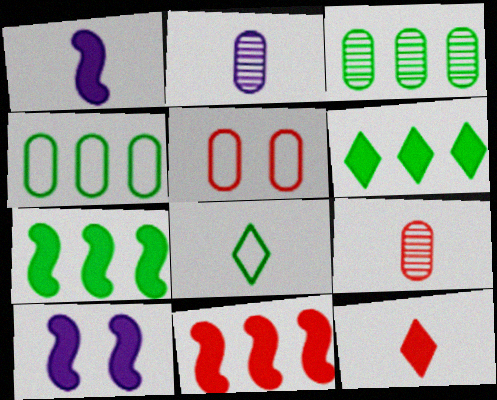[[1, 8, 9]]